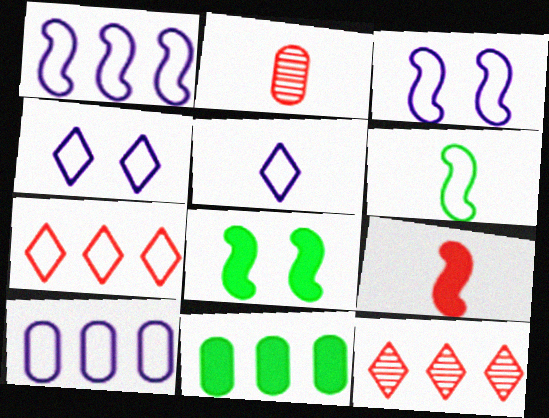[[1, 11, 12], 
[3, 5, 10]]